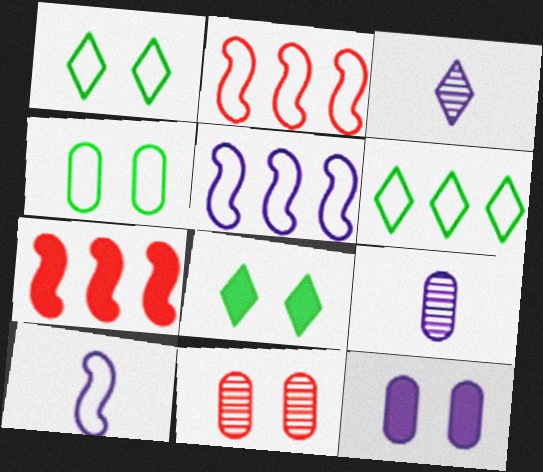[[1, 7, 9], 
[2, 8, 9], 
[3, 4, 7], 
[3, 5, 12], 
[4, 11, 12]]